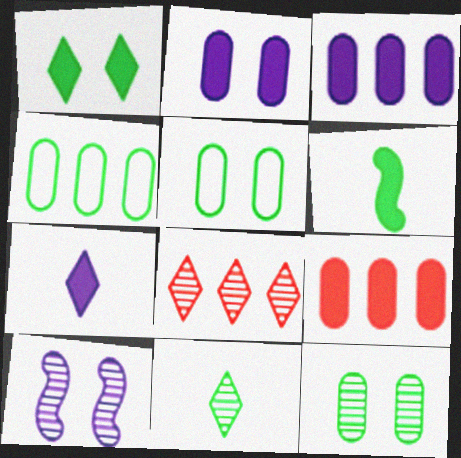[]